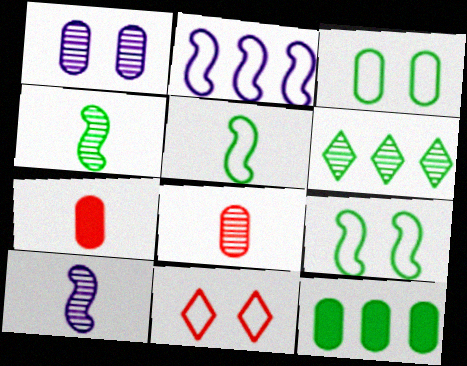[[10, 11, 12]]